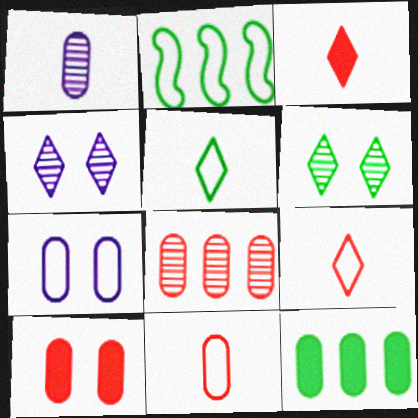[[2, 7, 9], 
[8, 10, 11]]